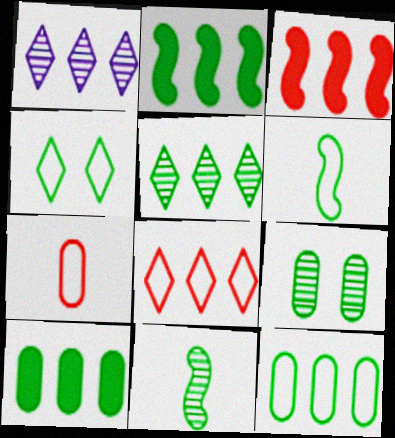[[1, 3, 12], 
[2, 5, 12], 
[4, 6, 12], 
[4, 10, 11], 
[5, 9, 11]]